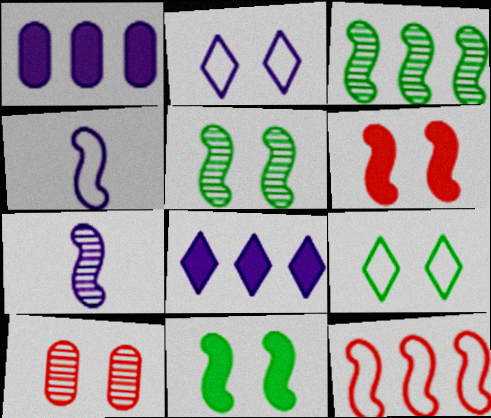[[1, 2, 7], 
[2, 10, 11], 
[3, 4, 6], 
[7, 11, 12]]